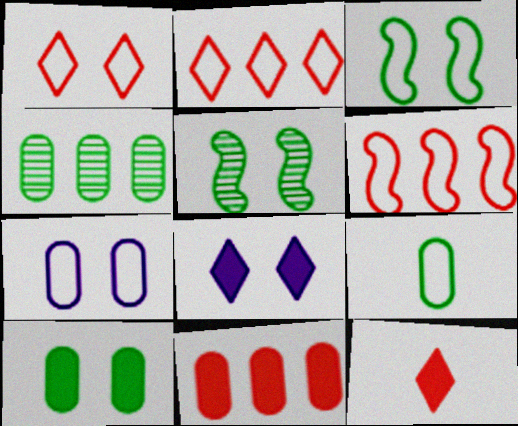[[1, 3, 7], 
[4, 9, 10]]